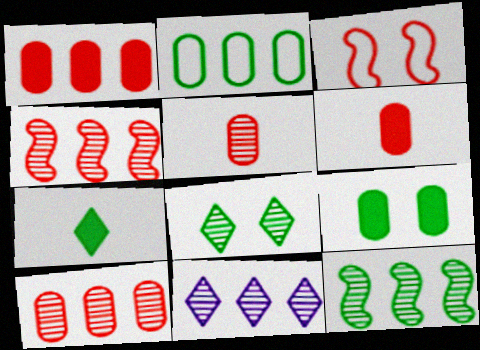[[10, 11, 12]]